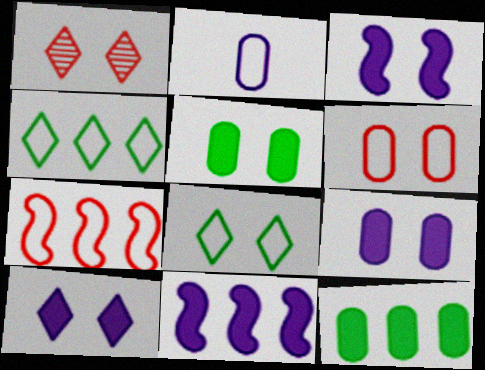[[1, 8, 10], 
[2, 7, 8], 
[3, 9, 10]]